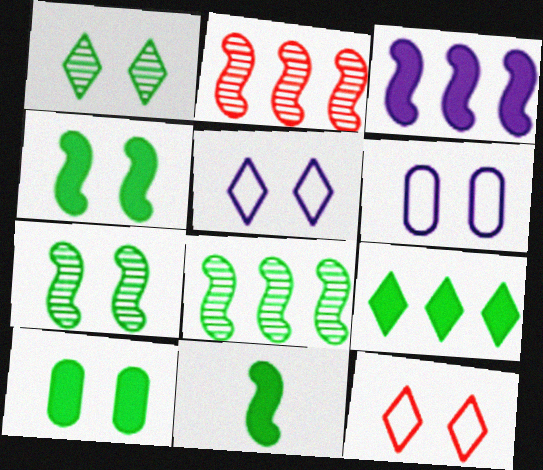[[9, 10, 11]]